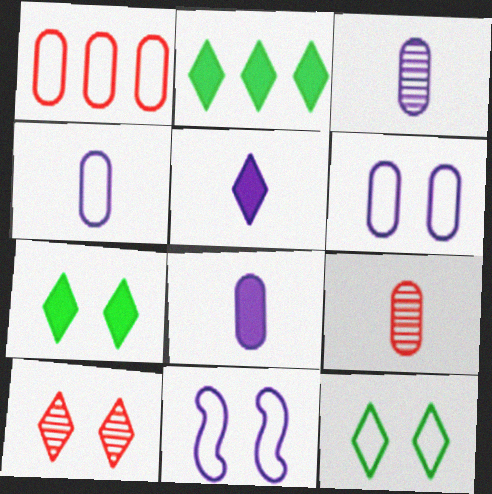[[2, 9, 11], 
[3, 4, 8]]